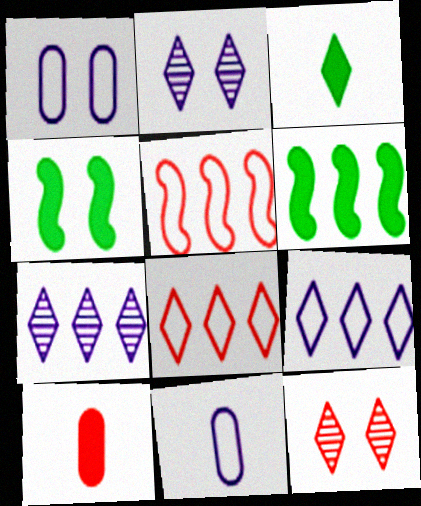[[1, 4, 12], 
[2, 3, 8], 
[3, 9, 12], 
[5, 10, 12], 
[6, 11, 12]]